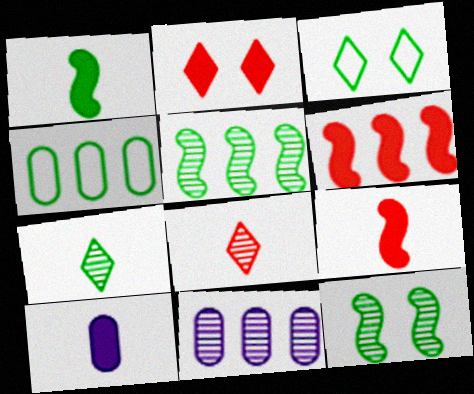[[3, 9, 11], 
[8, 11, 12]]